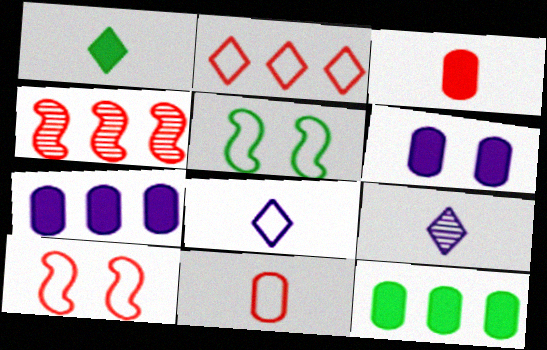[[2, 10, 11], 
[3, 6, 12], 
[9, 10, 12]]